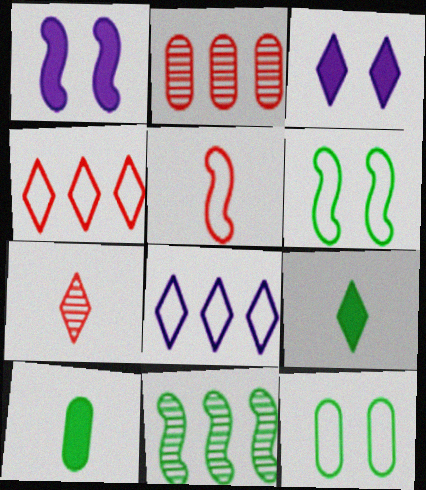[[1, 5, 11], 
[5, 8, 12], 
[9, 11, 12]]